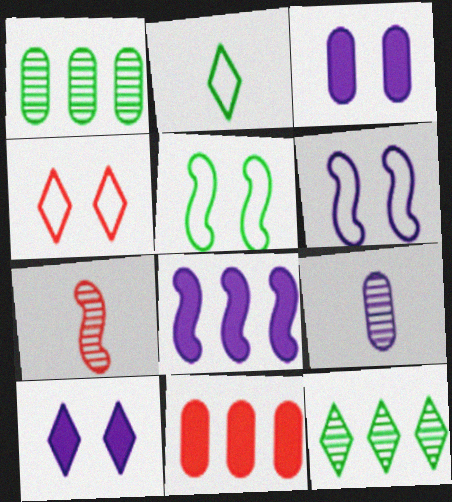[[4, 7, 11], 
[5, 7, 8]]